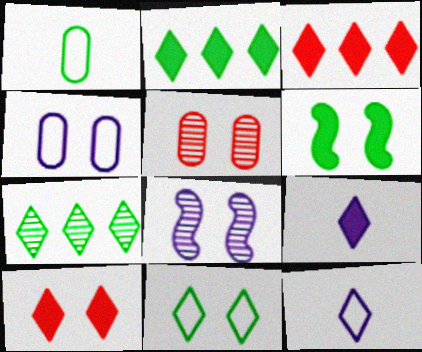[[1, 3, 8], 
[1, 6, 7], 
[2, 9, 10], 
[7, 10, 12]]